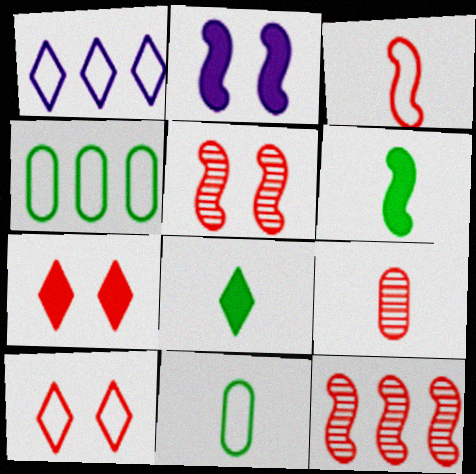[]